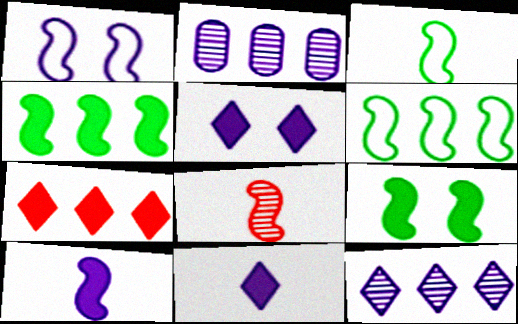[[1, 2, 11], 
[1, 4, 8], 
[2, 6, 7], 
[3, 8, 10]]